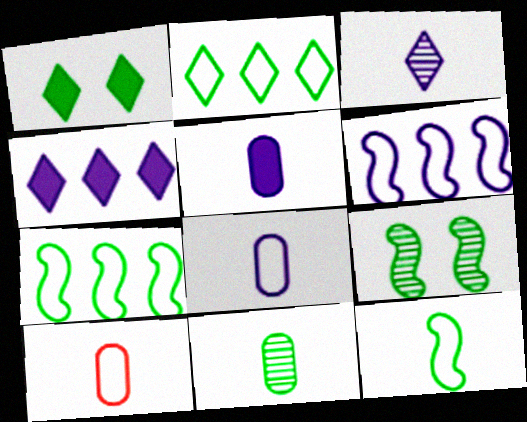[[1, 7, 11], 
[4, 9, 10], 
[5, 10, 11]]